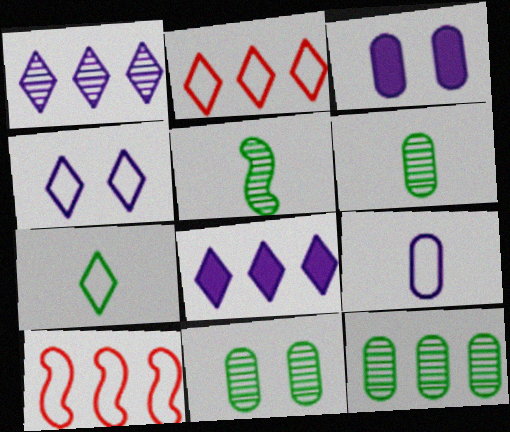[[2, 3, 5], 
[2, 4, 7], 
[6, 11, 12], 
[8, 10, 12]]